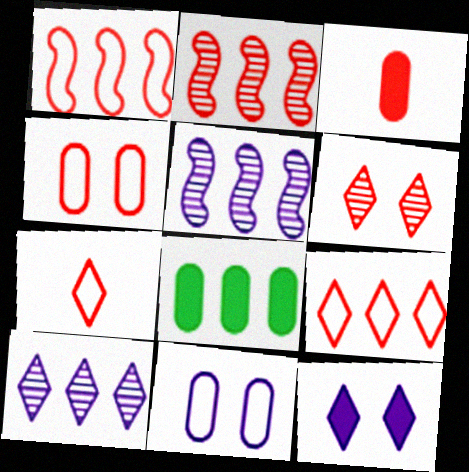[[1, 3, 6], 
[1, 4, 7], 
[1, 8, 10], 
[5, 8, 9]]